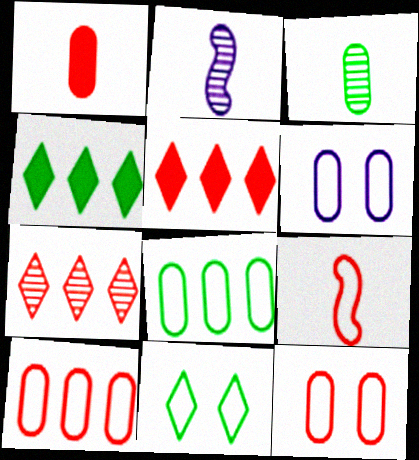[[2, 4, 12]]